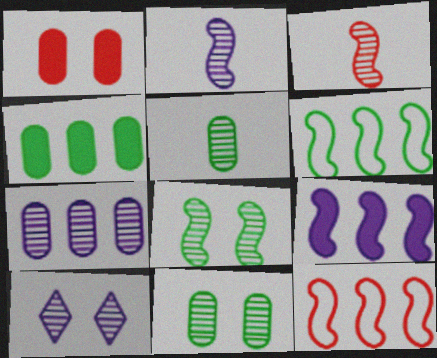[[2, 7, 10]]